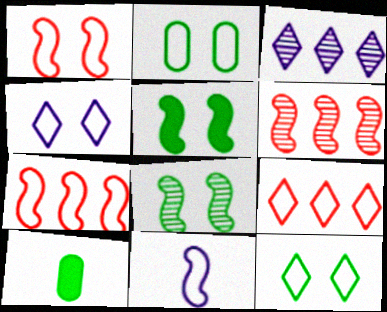[[1, 2, 4], 
[1, 3, 10], 
[2, 9, 11], 
[4, 6, 10], 
[5, 6, 11]]